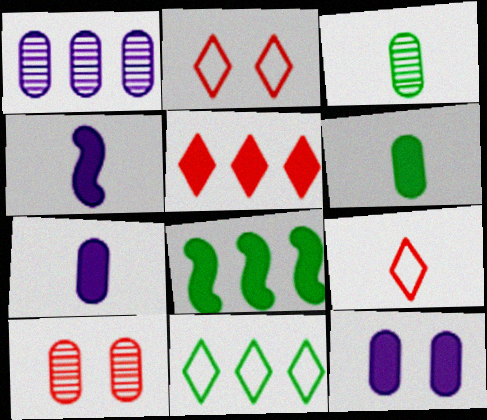[[1, 3, 10], 
[3, 4, 9], 
[4, 10, 11]]